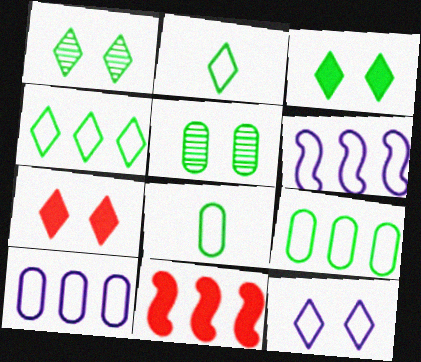[[1, 7, 12]]